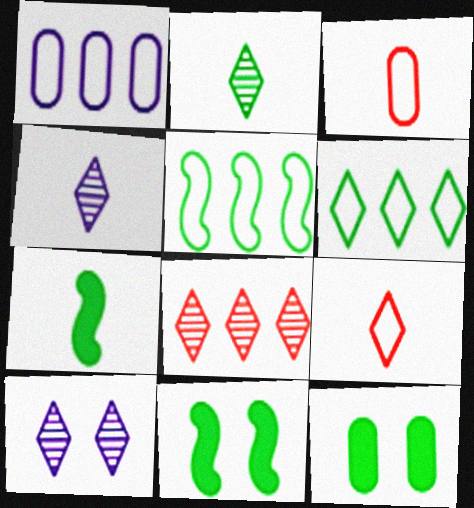[[2, 5, 12], 
[2, 8, 10], 
[3, 4, 7]]